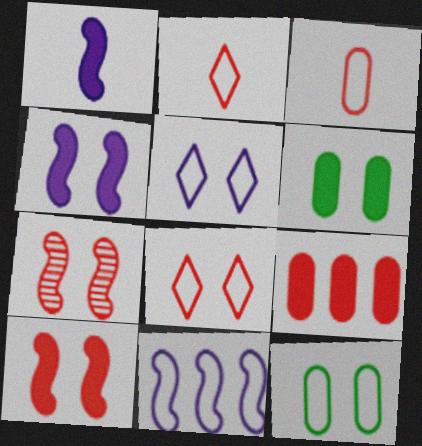[[2, 7, 9], 
[2, 11, 12], 
[5, 6, 7]]